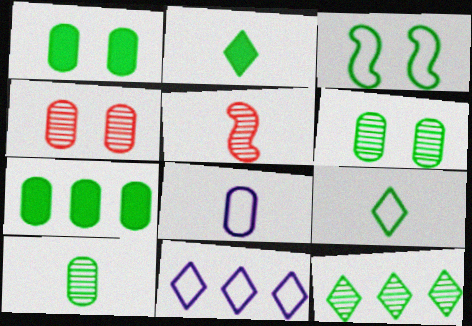[[1, 5, 11], 
[2, 5, 8], 
[4, 7, 8]]